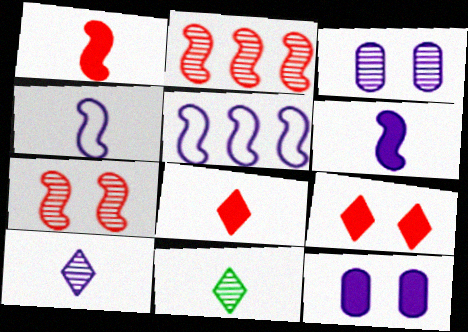[[2, 3, 11], 
[5, 10, 12]]